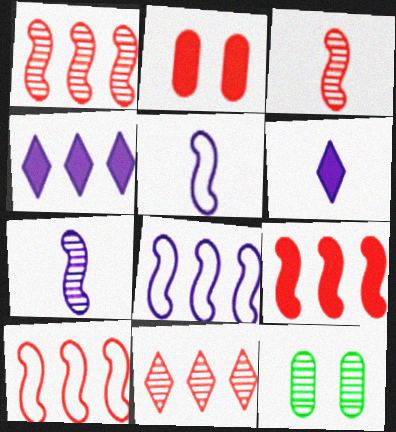[[1, 9, 10], 
[6, 10, 12], 
[7, 11, 12]]